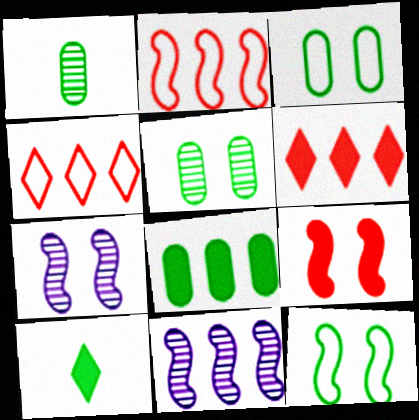[[1, 3, 8], 
[4, 8, 11], 
[7, 9, 12]]